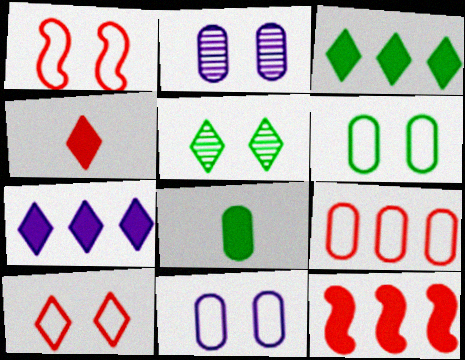[[2, 8, 9]]